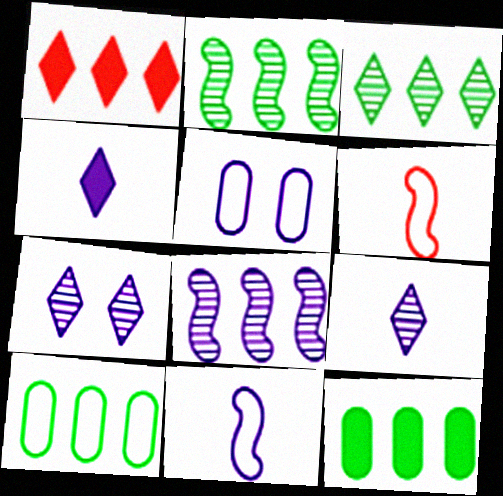[[1, 8, 10], 
[4, 5, 8], 
[6, 7, 12]]